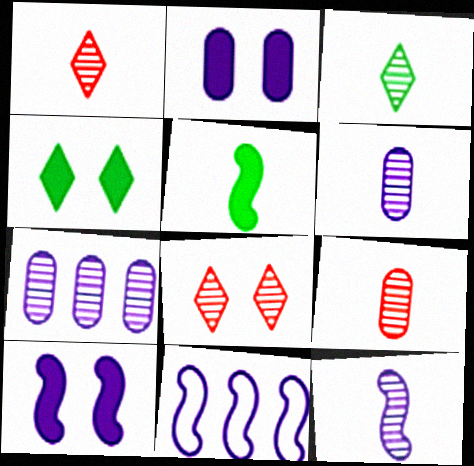[[3, 9, 12], 
[4, 9, 11], 
[10, 11, 12]]